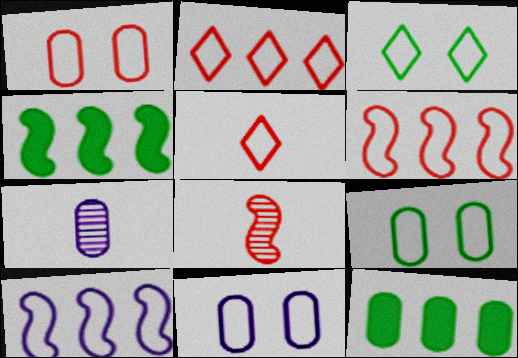[[1, 5, 6], 
[1, 7, 12], 
[1, 9, 11], 
[5, 9, 10]]